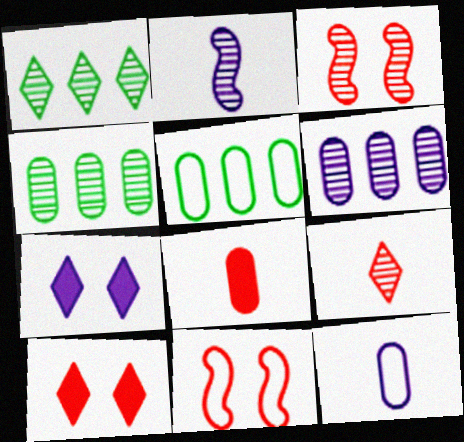[[2, 5, 10]]